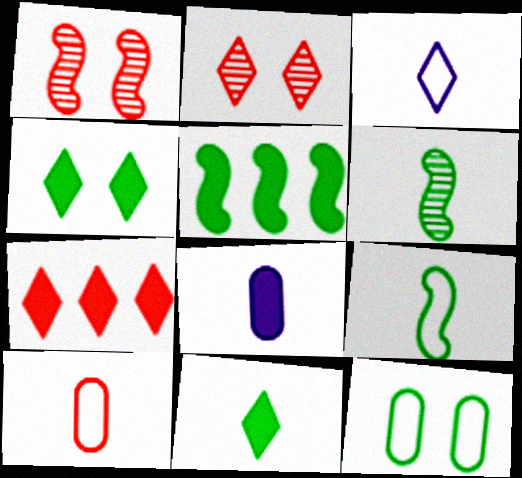[[1, 7, 10], 
[3, 9, 10]]